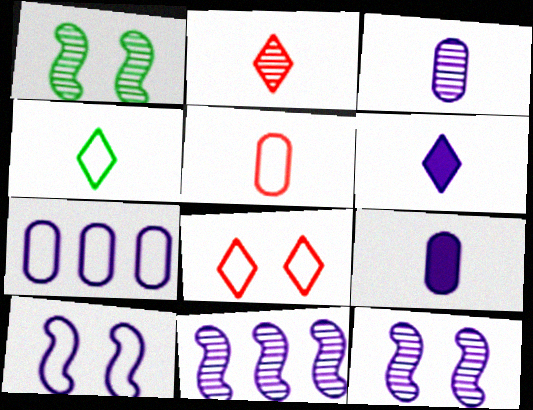[[2, 4, 6], 
[6, 7, 12]]